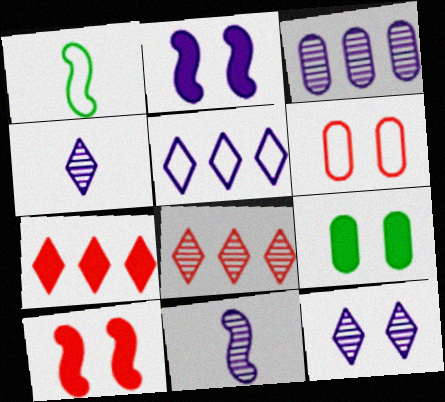[[1, 5, 6], 
[3, 11, 12]]